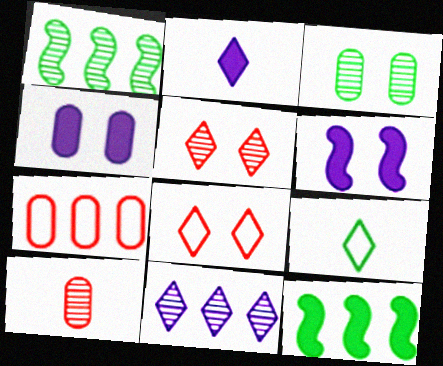[[3, 6, 8], 
[3, 9, 12], 
[7, 11, 12]]